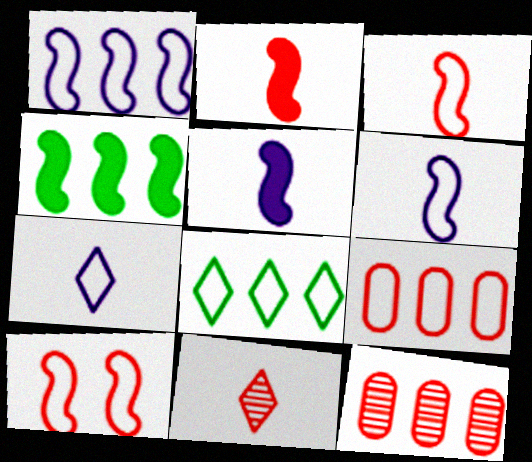[[1, 8, 9]]